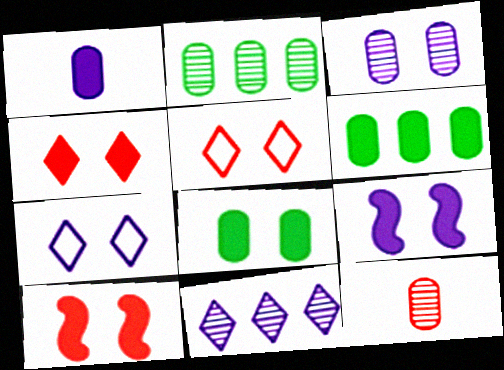[[2, 3, 12], 
[3, 7, 9], 
[4, 8, 9]]